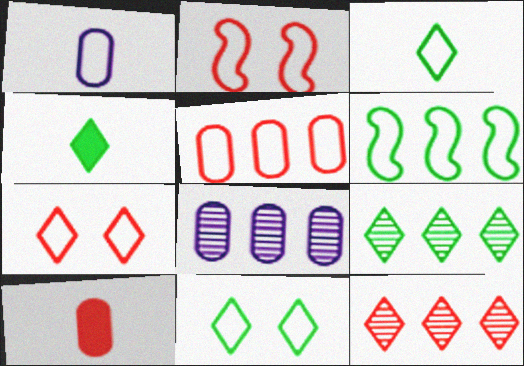[[1, 6, 7], 
[2, 4, 8], 
[2, 10, 12], 
[4, 9, 11]]